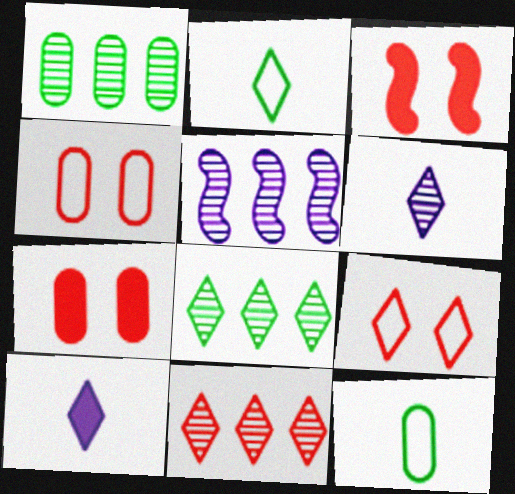[[1, 5, 11], 
[2, 5, 7], 
[8, 9, 10]]